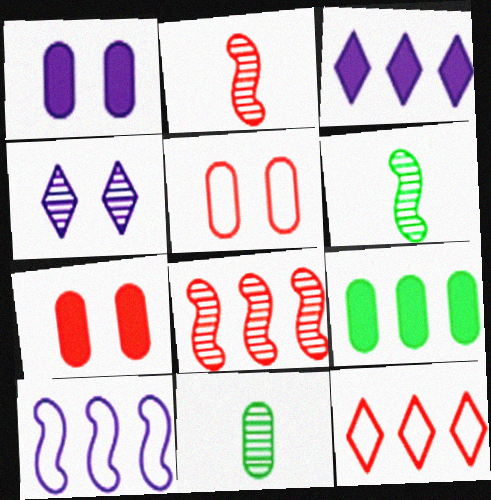[[1, 6, 12], 
[2, 7, 12], 
[3, 5, 6], 
[4, 8, 11]]